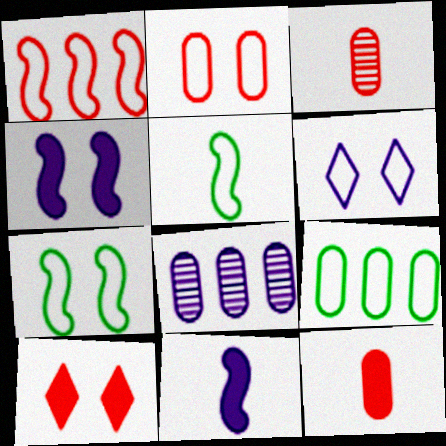[[1, 3, 10], 
[2, 6, 7], 
[5, 8, 10], 
[6, 8, 11]]